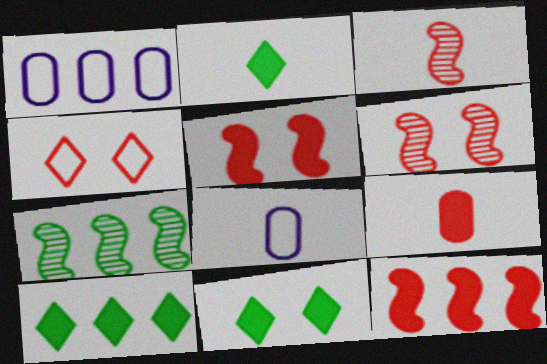[[1, 2, 6], 
[1, 3, 11], 
[2, 3, 8], 
[2, 10, 11], 
[6, 8, 10]]